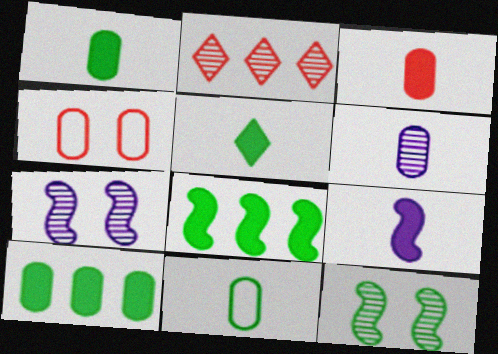[[2, 6, 12], 
[3, 5, 9], 
[3, 6, 11], 
[4, 6, 10]]